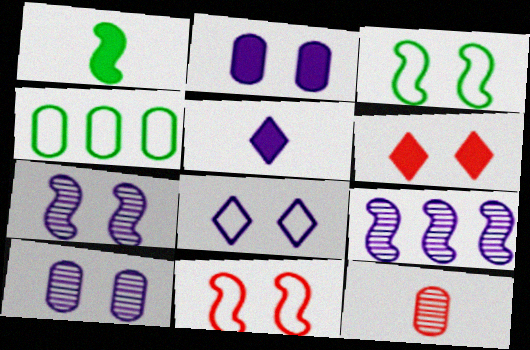[[1, 9, 11], 
[2, 4, 12], 
[2, 7, 8], 
[3, 6, 10]]